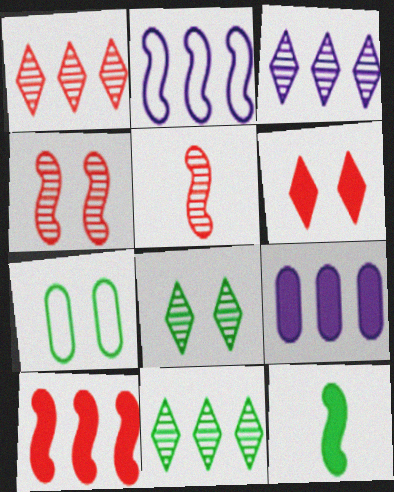[[1, 3, 11], 
[2, 3, 9], 
[2, 4, 12], 
[6, 9, 12], 
[7, 11, 12]]